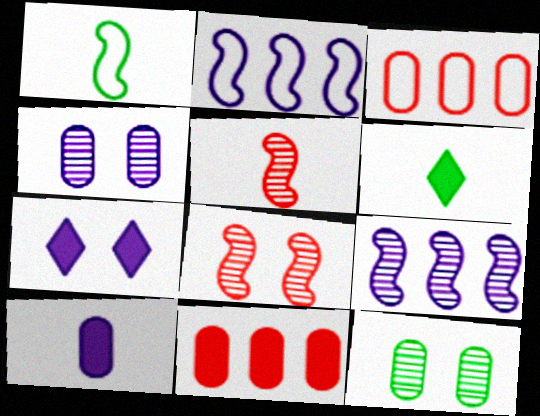[[3, 10, 12]]